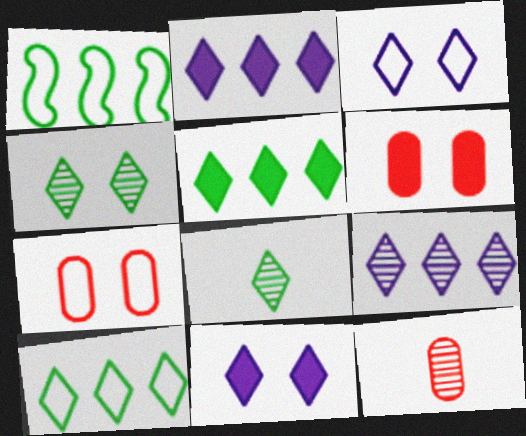[[1, 11, 12]]